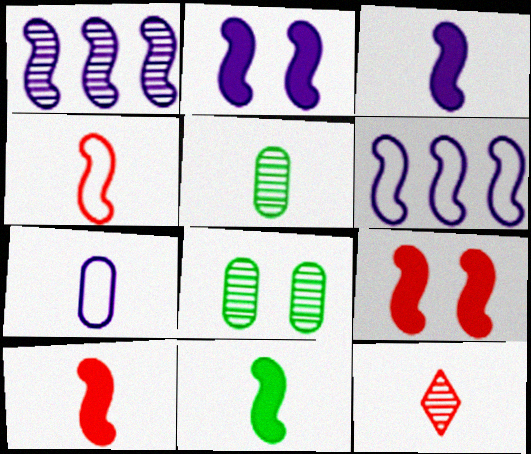[[1, 8, 12], 
[3, 10, 11], 
[7, 11, 12]]